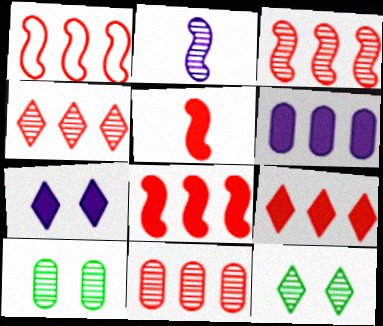[[1, 3, 8], 
[1, 9, 11], 
[2, 4, 10], 
[2, 11, 12], 
[3, 4, 11]]